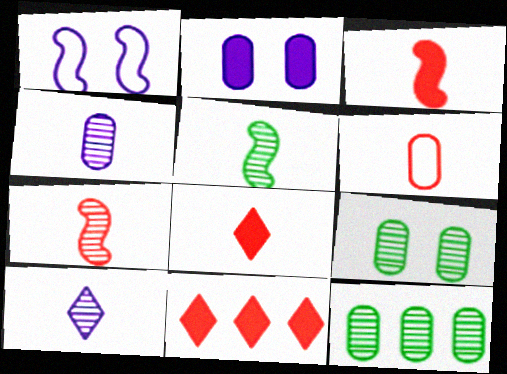[[1, 8, 12], 
[2, 6, 12], 
[6, 7, 8]]